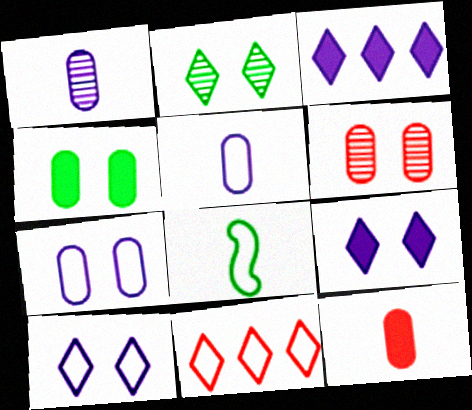[[3, 6, 8], 
[4, 6, 7], 
[7, 8, 11]]